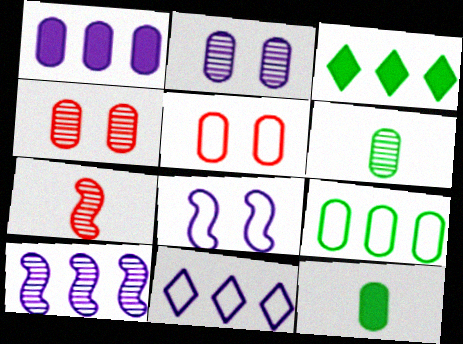[[1, 5, 6], 
[1, 10, 11]]